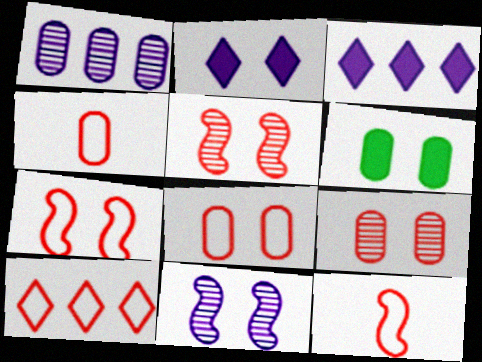[[1, 4, 6], 
[4, 7, 10], 
[8, 10, 12]]